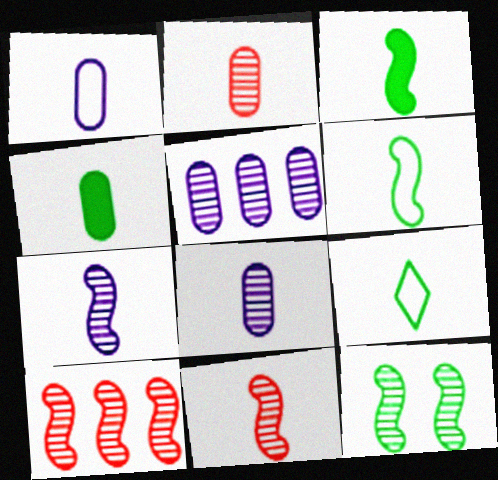[[1, 2, 4], 
[7, 10, 12]]